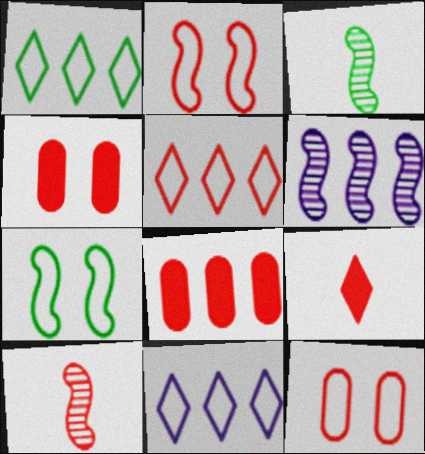[[1, 5, 11], 
[1, 6, 8], 
[3, 4, 11], 
[4, 5, 10]]